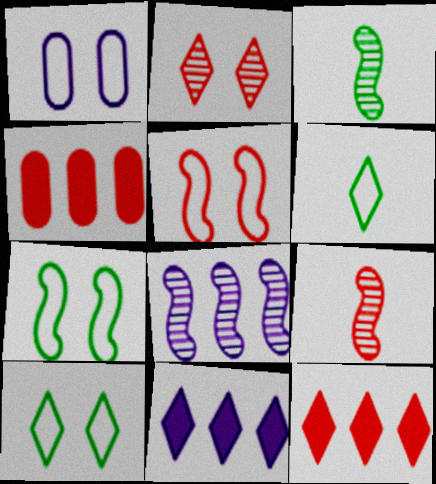[[1, 3, 12], 
[1, 5, 10], 
[2, 6, 11]]